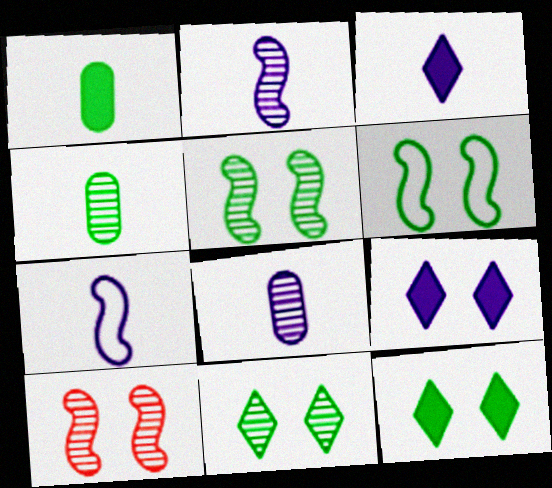[[3, 7, 8]]